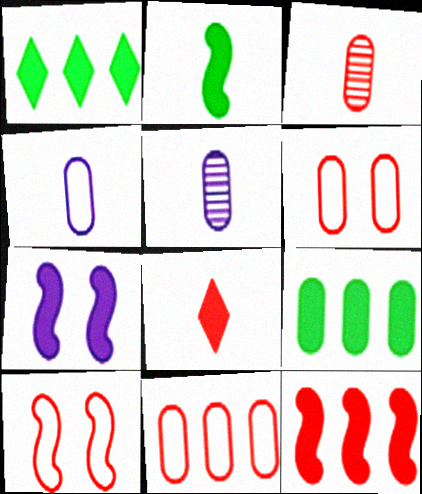[[1, 5, 10], 
[2, 7, 12], 
[5, 6, 9], 
[7, 8, 9]]